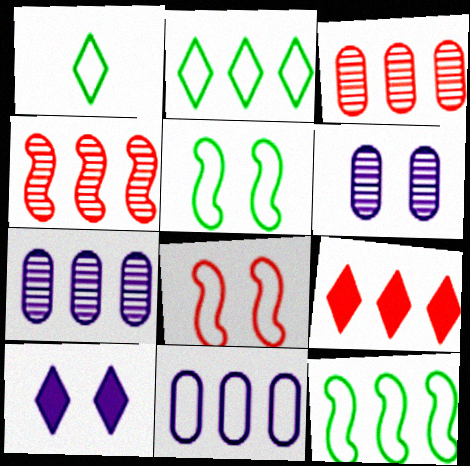[[1, 8, 11], 
[7, 9, 12]]